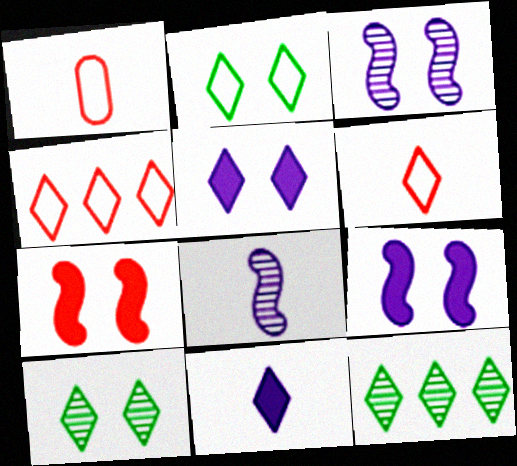[[1, 9, 12], 
[4, 10, 11], 
[5, 6, 12]]